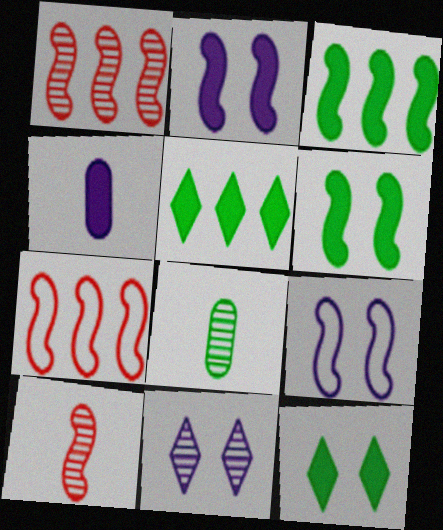[[1, 8, 11], 
[3, 9, 10]]